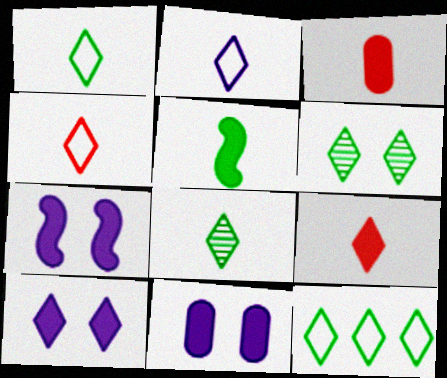[[1, 2, 4], 
[2, 8, 9], 
[7, 10, 11]]